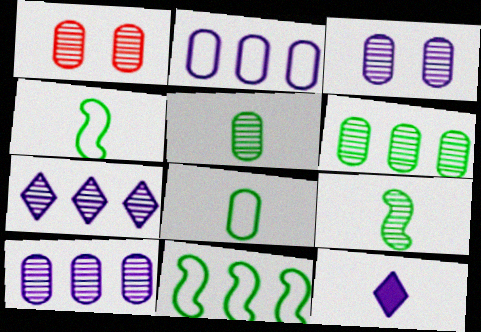[[1, 5, 10], 
[1, 7, 9], 
[1, 11, 12]]